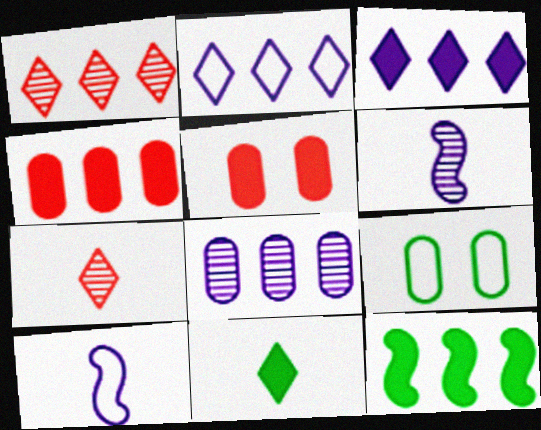[[3, 4, 12]]